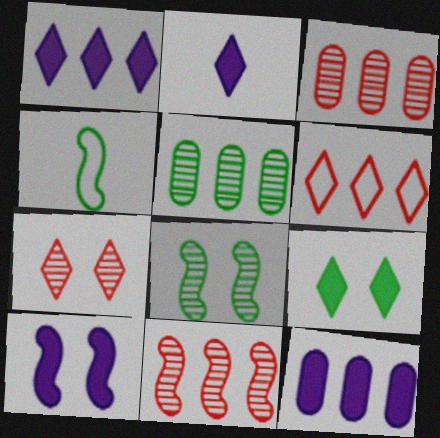[[2, 10, 12], 
[4, 5, 9], 
[4, 7, 12], 
[4, 10, 11]]